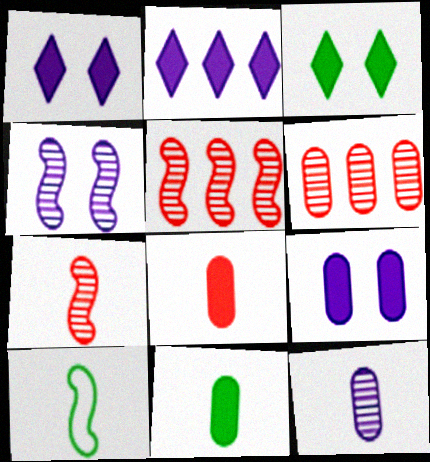[[1, 6, 10]]